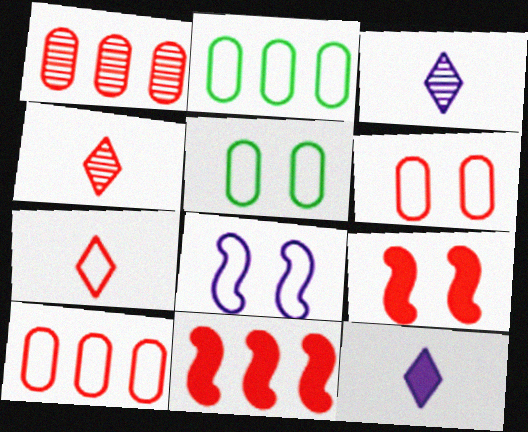[[1, 7, 9], 
[2, 3, 9], 
[2, 7, 8], 
[3, 5, 11], 
[4, 6, 11], 
[4, 9, 10]]